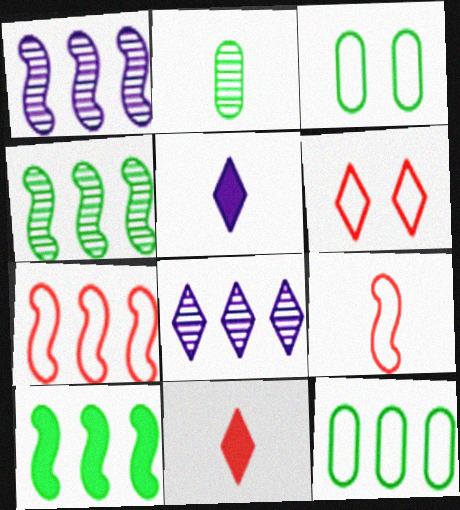[[1, 3, 11], 
[1, 7, 10], 
[2, 5, 9]]